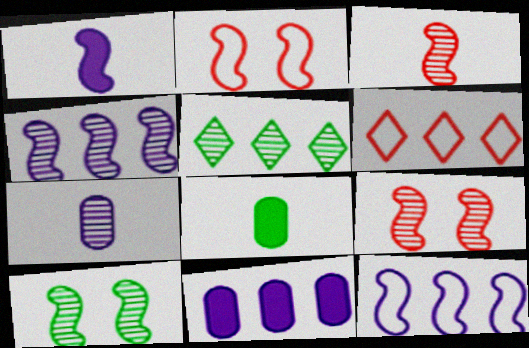[[3, 4, 10], 
[5, 7, 9]]